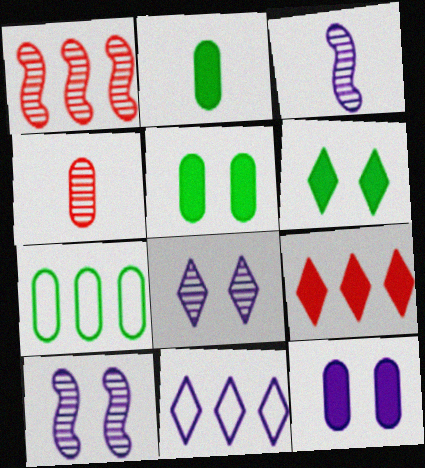[[3, 11, 12], 
[4, 7, 12]]